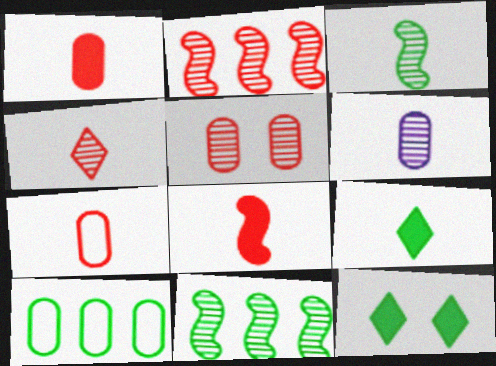[[2, 4, 5], 
[3, 4, 6], 
[3, 10, 12], 
[4, 7, 8]]